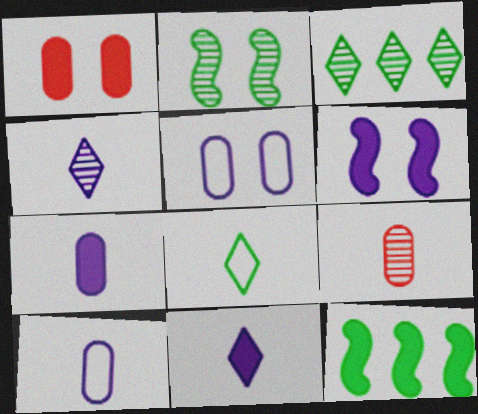[[1, 11, 12]]